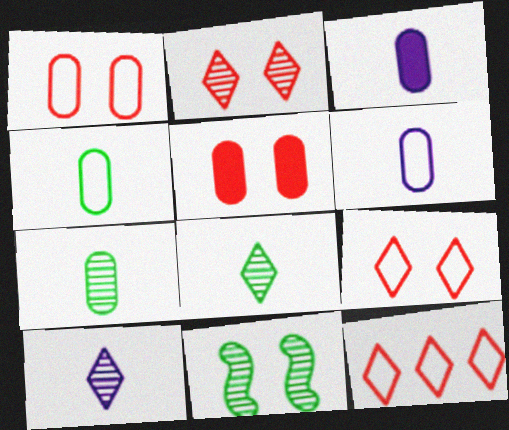[[3, 11, 12]]